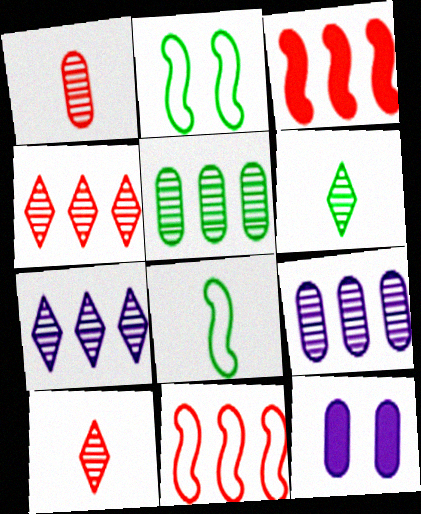[[4, 8, 12], 
[6, 11, 12]]